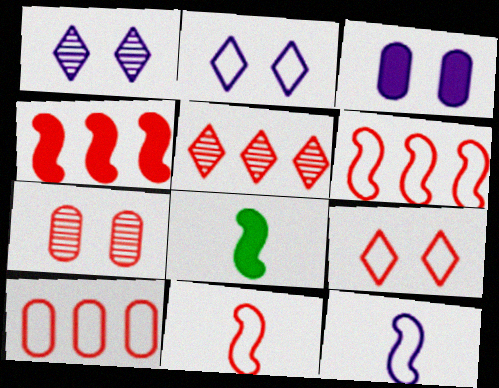[[1, 8, 10], 
[4, 5, 10], 
[9, 10, 11]]